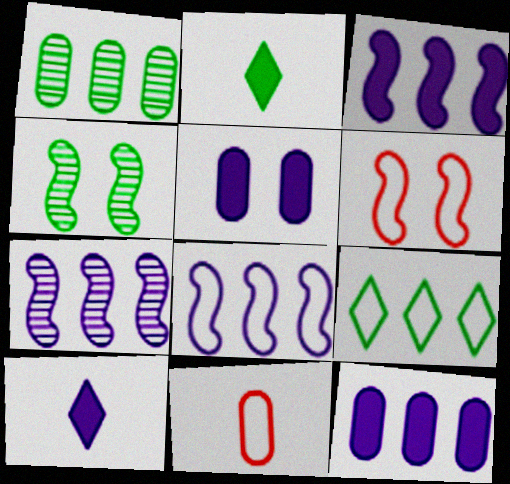[[1, 5, 11], 
[1, 6, 10], 
[3, 5, 10], 
[3, 7, 8]]